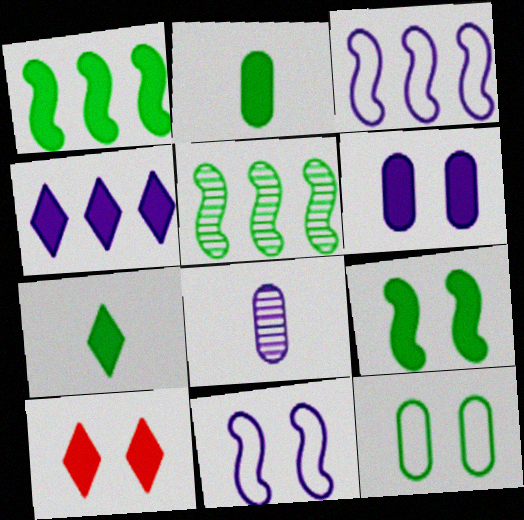[[4, 7, 10], 
[4, 8, 11], 
[5, 7, 12], 
[6, 9, 10]]